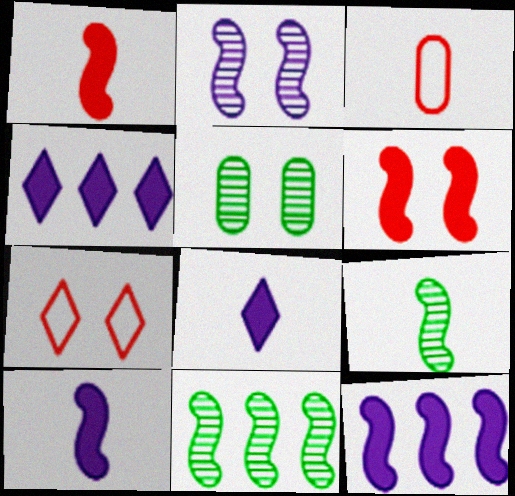[[3, 8, 9]]